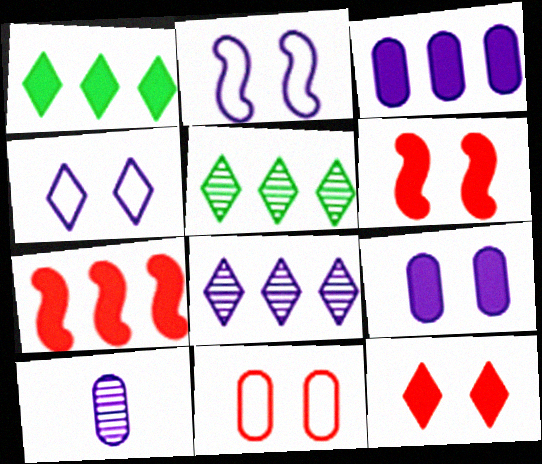[[1, 3, 7]]